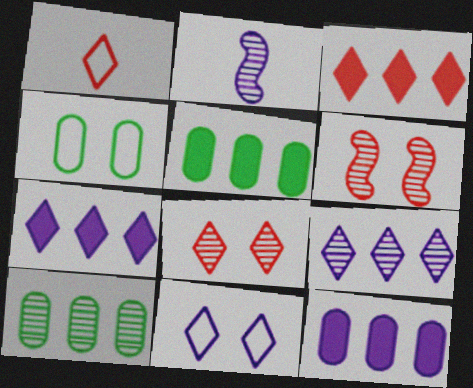[[1, 3, 8], 
[2, 3, 4], 
[2, 8, 10], 
[2, 11, 12]]